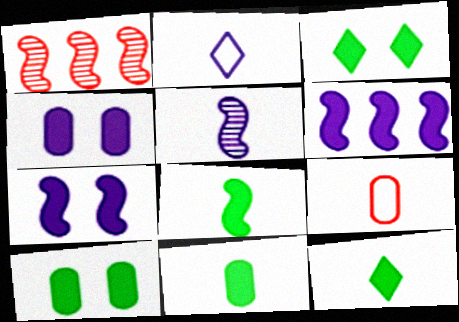[[1, 2, 10], 
[5, 9, 12], 
[8, 11, 12]]